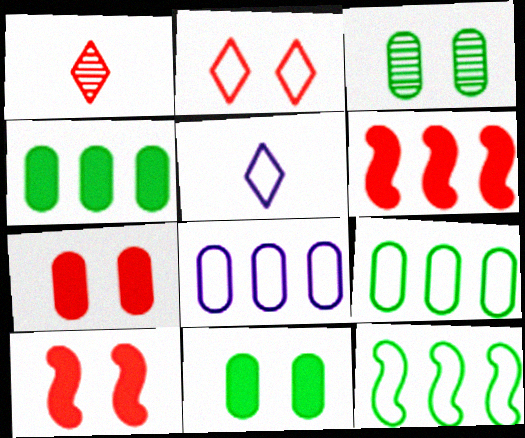[[3, 5, 6]]